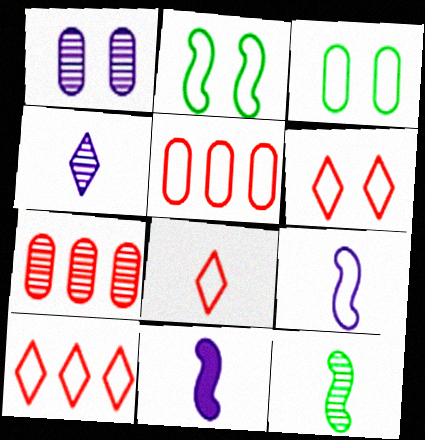[[3, 9, 10], 
[6, 8, 10]]